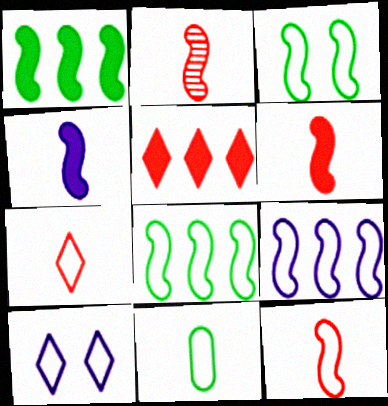[[2, 6, 12], 
[3, 9, 12]]